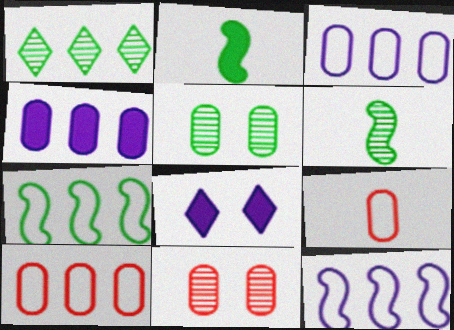[[1, 5, 6], 
[4, 5, 9], 
[6, 8, 10]]